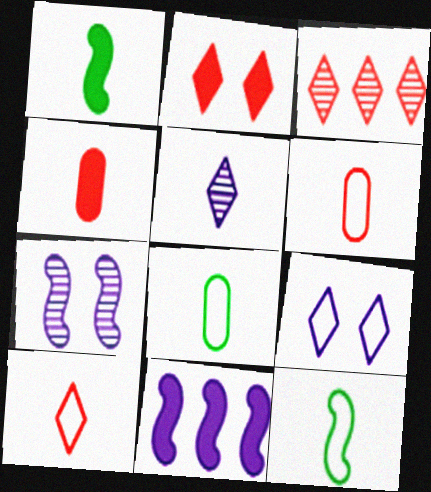[[1, 5, 6], 
[2, 3, 10], 
[4, 5, 12]]